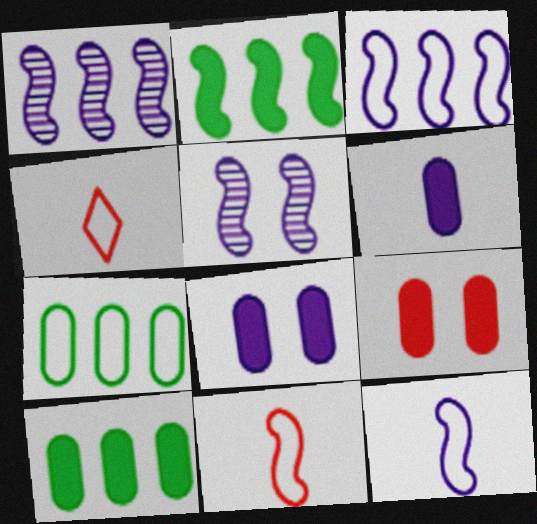[[2, 5, 11], 
[4, 5, 10], 
[6, 9, 10]]